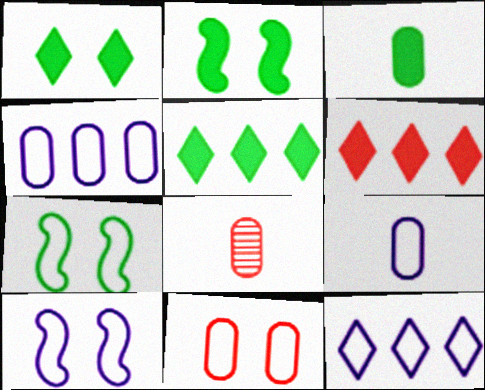[[2, 3, 5], 
[2, 8, 12], 
[3, 8, 9], 
[5, 8, 10], 
[9, 10, 12]]